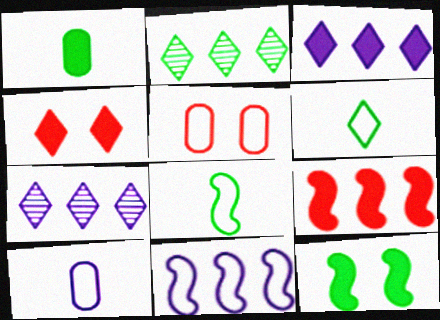[[4, 6, 7], 
[5, 6, 11]]